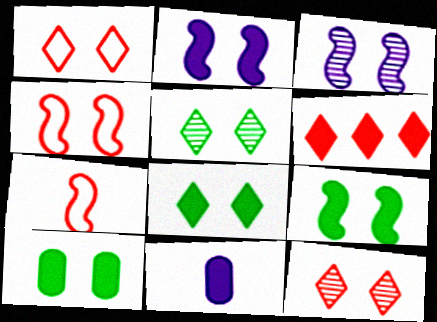[[1, 3, 10], 
[3, 4, 9], 
[6, 9, 11], 
[8, 9, 10]]